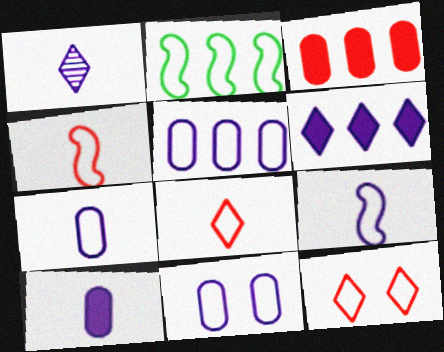[[1, 9, 10], 
[2, 7, 12], 
[2, 8, 11], 
[5, 7, 11]]